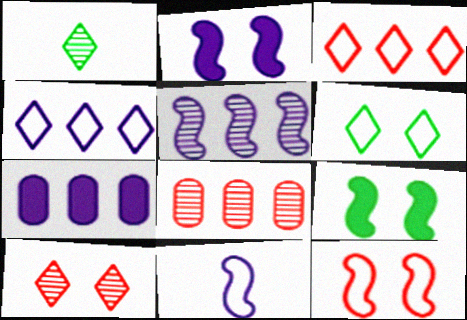[[1, 7, 12], 
[2, 5, 11], 
[4, 5, 7]]